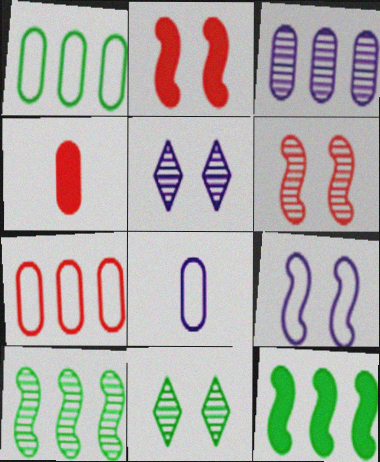[]